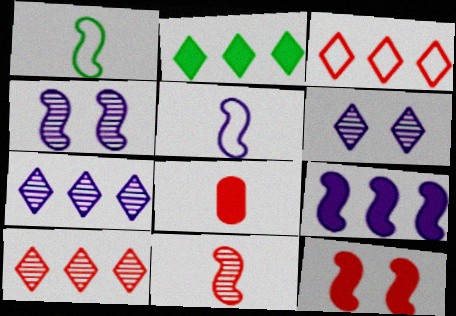[[2, 3, 7], 
[4, 5, 9]]